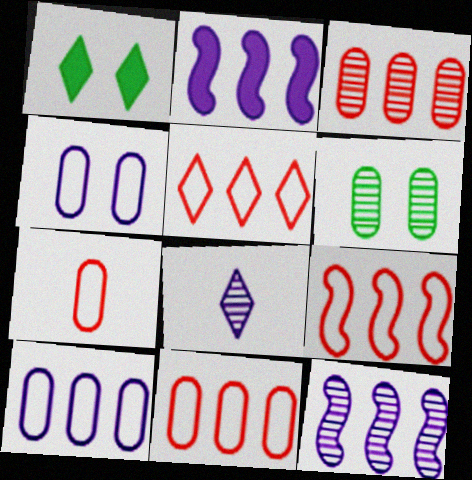[[1, 5, 8], 
[1, 7, 12], 
[2, 4, 8], 
[5, 9, 11]]